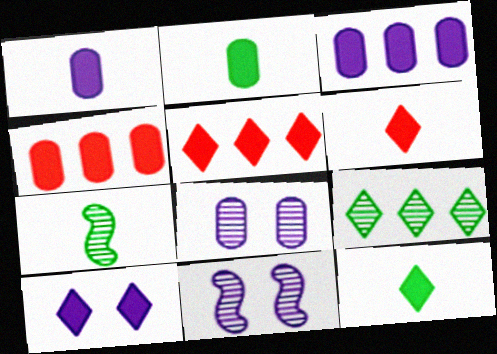[[5, 10, 12]]